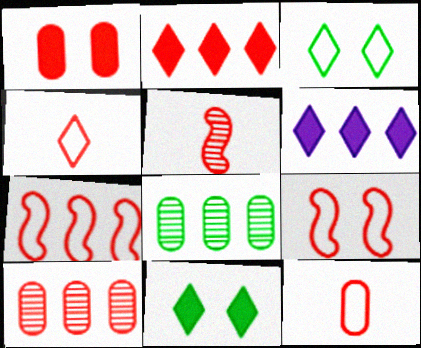[[1, 10, 12], 
[2, 7, 10], 
[6, 7, 8]]